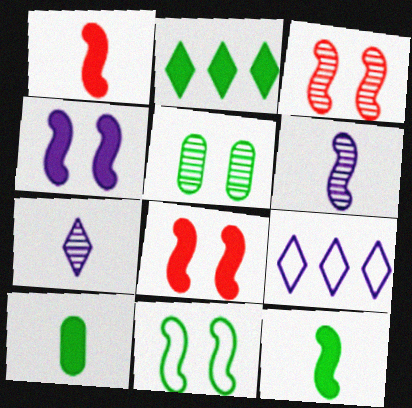[[1, 5, 9], 
[3, 4, 11], 
[3, 9, 10]]